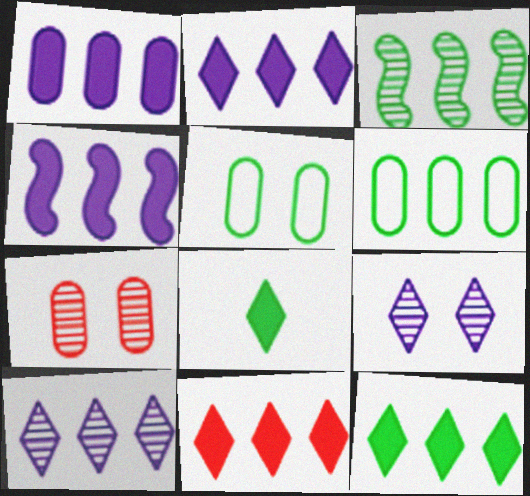[[1, 2, 4], 
[2, 11, 12], 
[3, 5, 8], 
[3, 6, 12]]